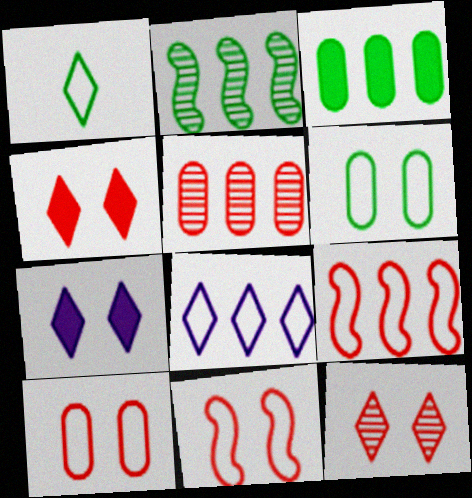[]